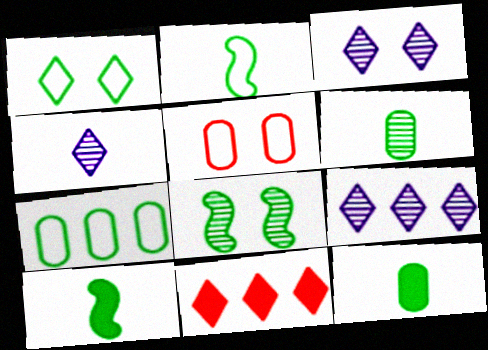[[1, 2, 7], 
[1, 4, 11], 
[3, 4, 9], 
[5, 9, 10]]